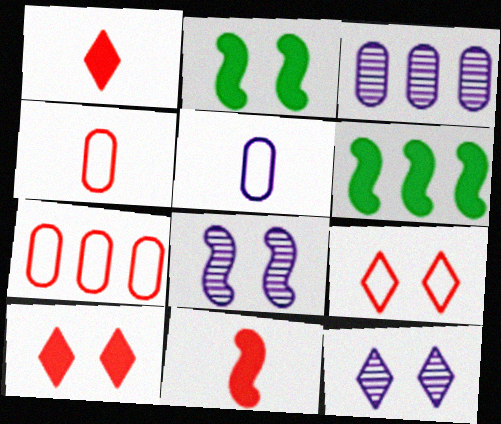[[4, 6, 12]]